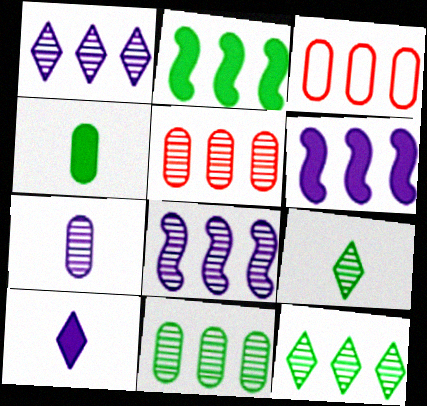[[1, 2, 3], 
[3, 6, 12], 
[5, 8, 12]]